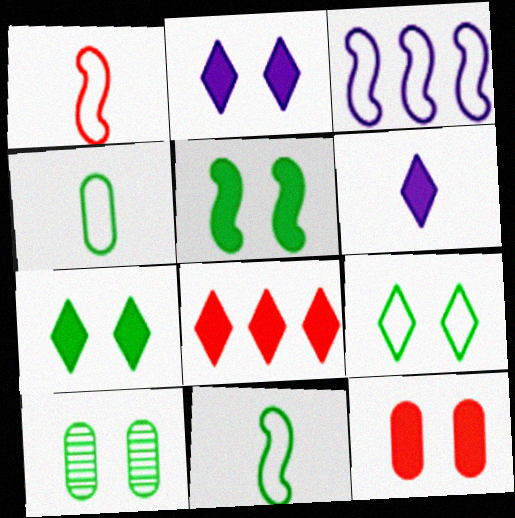[[2, 5, 12], 
[5, 9, 10], 
[6, 7, 8]]